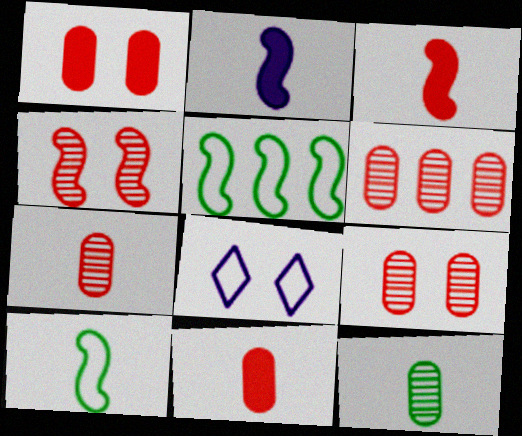[[2, 4, 5], 
[6, 7, 9]]